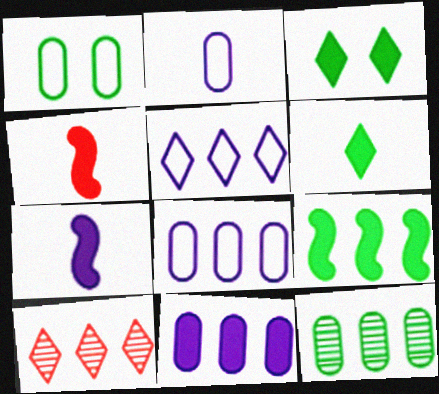[[1, 7, 10], 
[3, 4, 11], 
[8, 9, 10]]